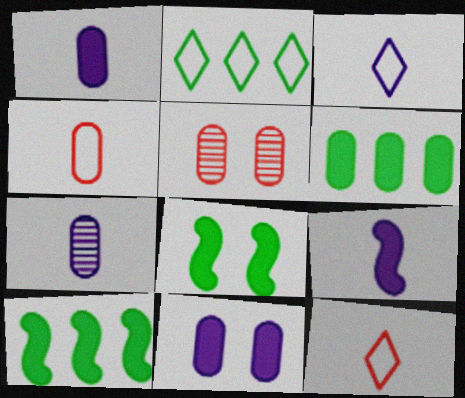[[2, 5, 9], 
[3, 5, 10], 
[3, 7, 9]]